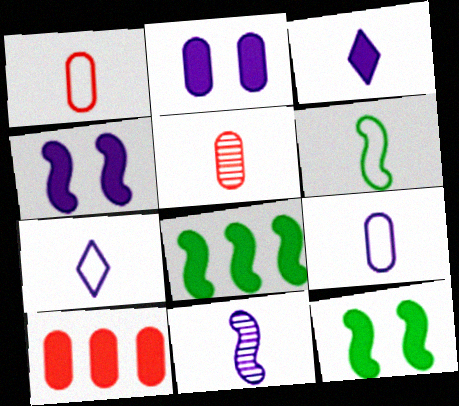[[1, 6, 7], 
[3, 5, 6], 
[3, 9, 11], 
[3, 10, 12]]